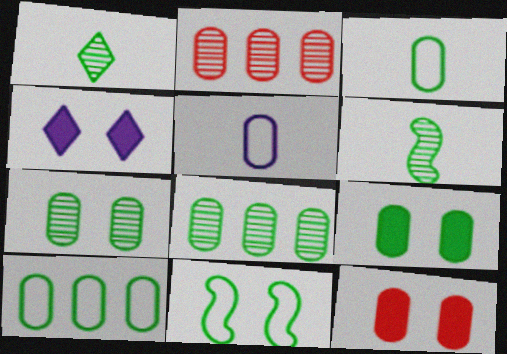[[2, 5, 9], 
[3, 8, 9], 
[5, 8, 12]]